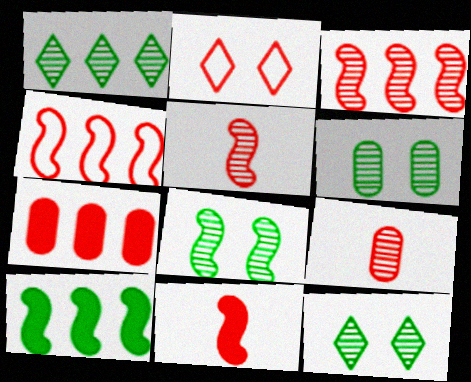[[2, 5, 7], 
[6, 8, 12]]